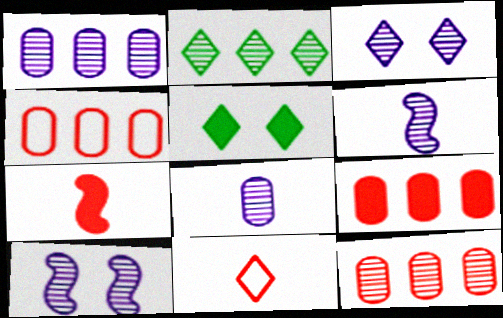[[1, 3, 6], 
[4, 5, 6], 
[4, 9, 12]]